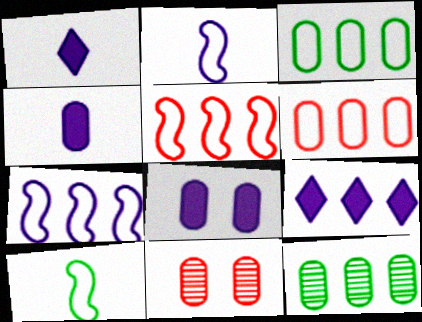[[3, 4, 11], 
[5, 9, 12], 
[9, 10, 11]]